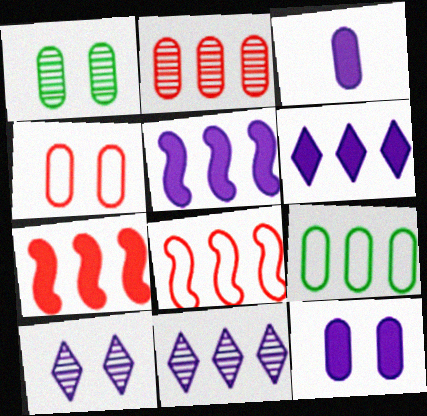[[1, 4, 12], 
[7, 9, 11]]